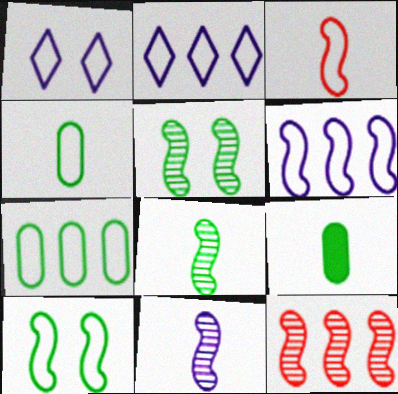[[1, 3, 7], 
[1, 9, 12], 
[3, 6, 10], 
[5, 11, 12]]